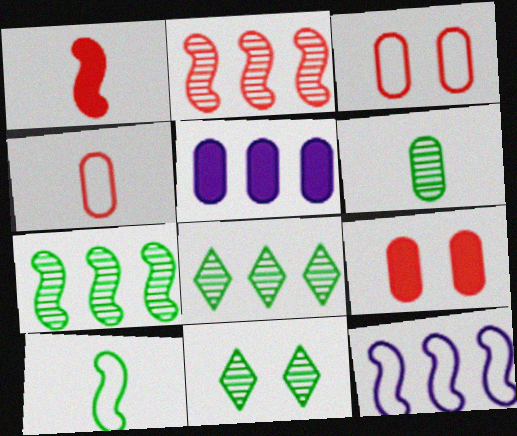[[3, 5, 6], 
[6, 7, 11]]